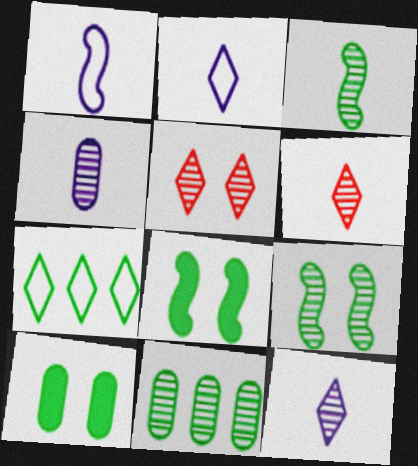[[3, 4, 6], 
[3, 7, 10]]